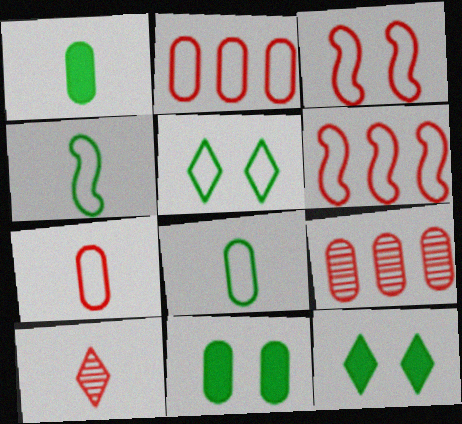[]